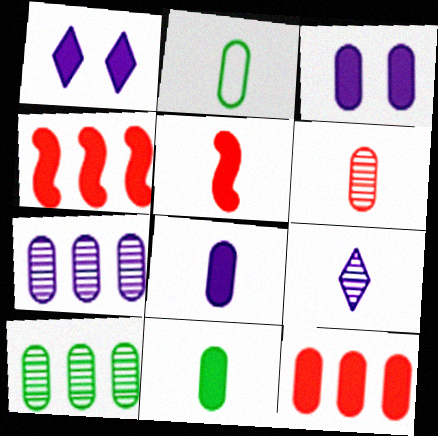[[1, 4, 11], 
[2, 5, 9], 
[2, 6, 8], 
[3, 11, 12]]